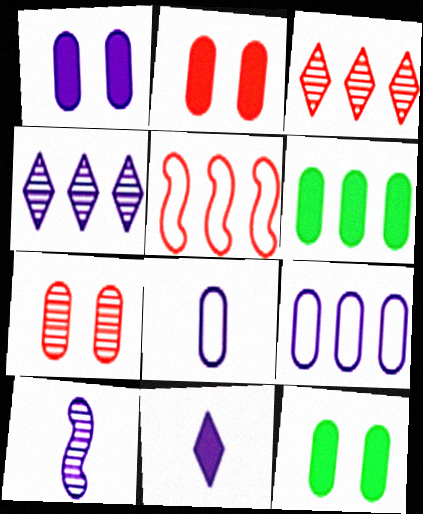[[1, 2, 12], 
[4, 5, 6], 
[6, 7, 8], 
[8, 10, 11]]